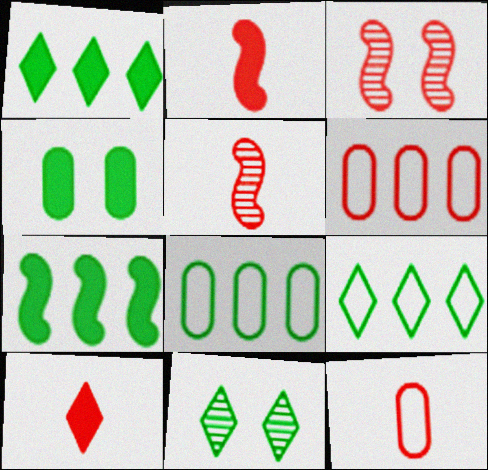[[3, 6, 10], 
[5, 10, 12]]